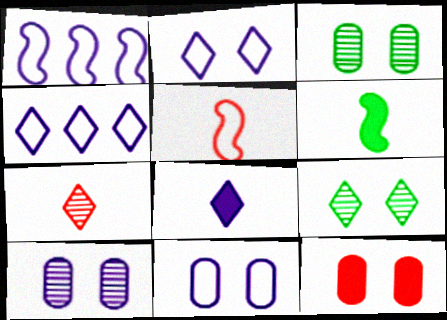[[1, 8, 10], 
[3, 11, 12]]